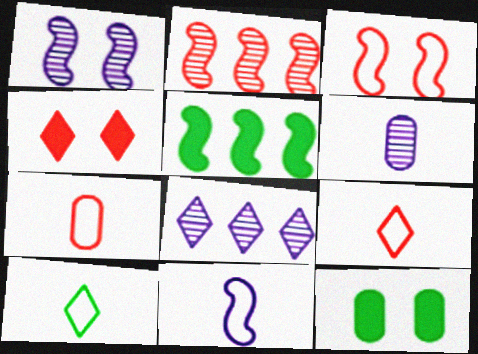[[1, 6, 8], 
[2, 4, 7], 
[4, 8, 10], 
[7, 10, 11]]